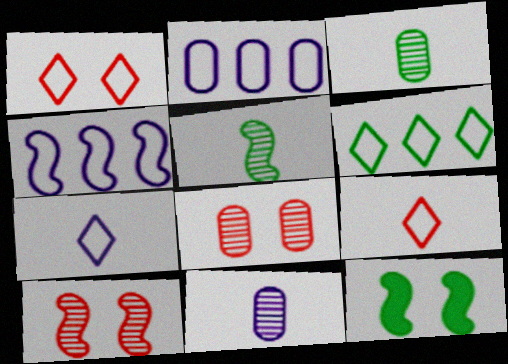[[1, 6, 7], 
[3, 6, 12]]